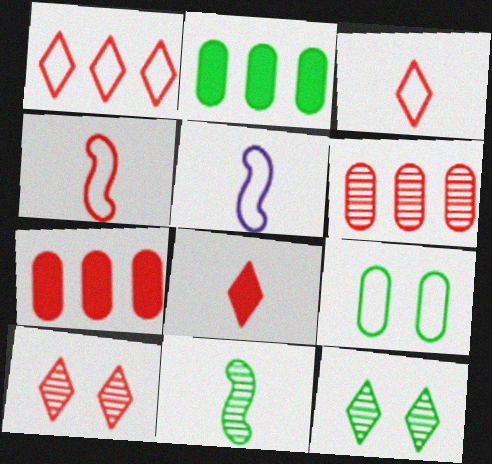[[1, 5, 9], 
[1, 8, 10], 
[2, 5, 10], 
[4, 7, 10], 
[5, 7, 12]]